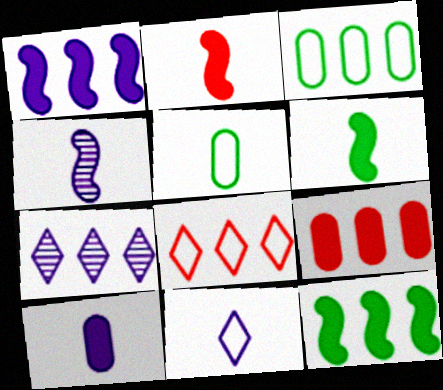[[4, 10, 11]]